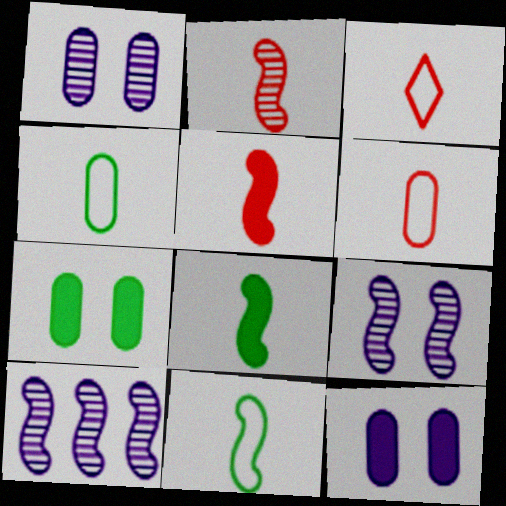[[3, 7, 10]]